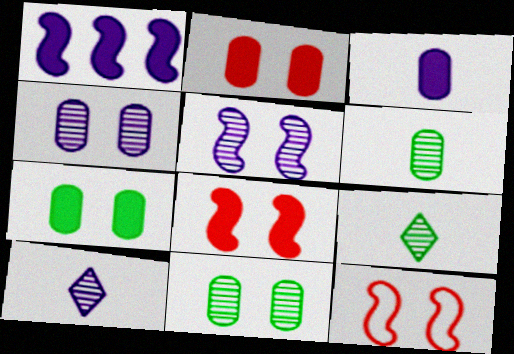[]